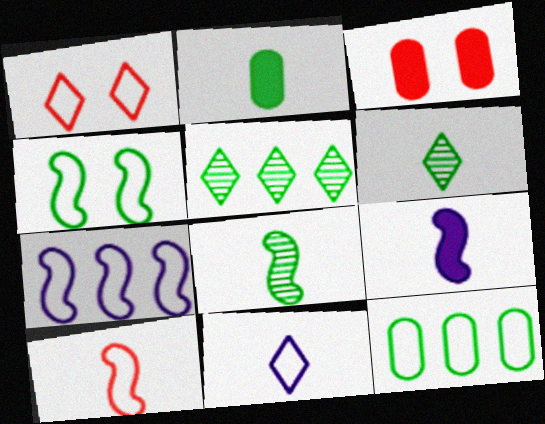[[2, 4, 5], 
[3, 6, 7], 
[4, 7, 10], 
[8, 9, 10]]